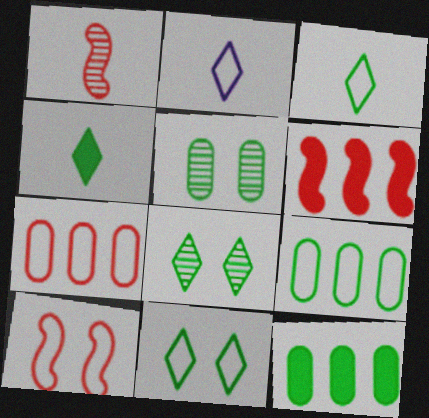[[1, 6, 10], 
[2, 5, 6], 
[2, 9, 10]]